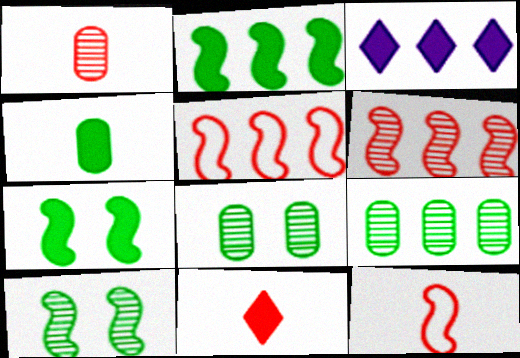[[1, 11, 12], 
[3, 5, 9], 
[3, 8, 12]]